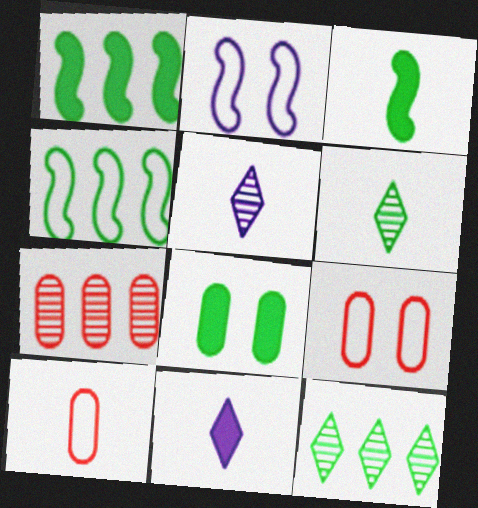[[1, 5, 9], 
[3, 5, 10], 
[4, 6, 8]]